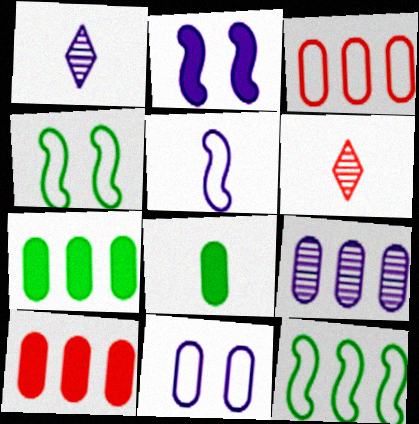[[1, 4, 10], 
[3, 7, 9], 
[5, 6, 8]]